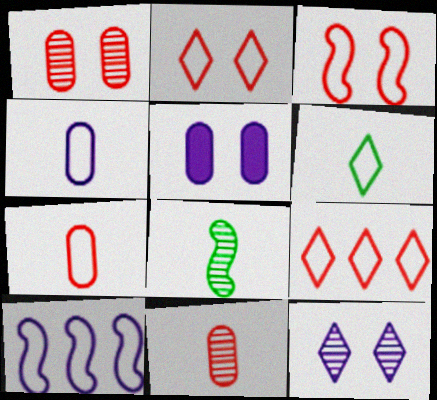[[3, 7, 9], 
[5, 8, 9]]